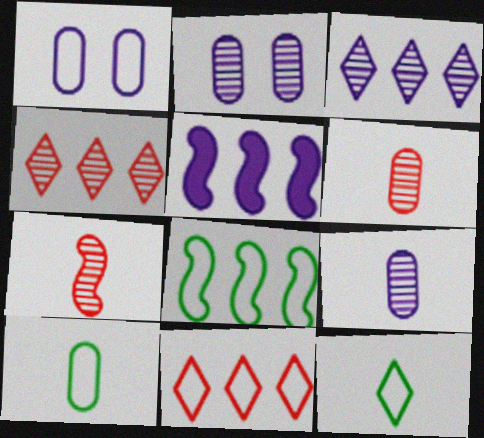[]